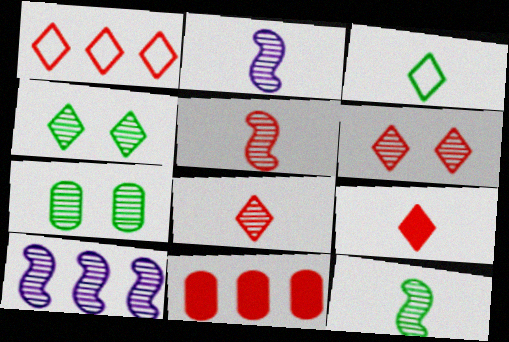[[1, 6, 9], 
[2, 5, 12], 
[7, 8, 10]]